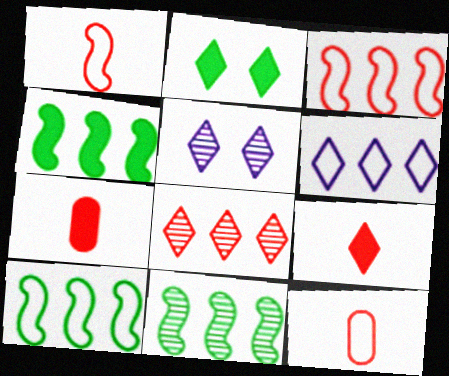[[4, 5, 12], 
[4, 10, 11], 
[5, 7, 10]]